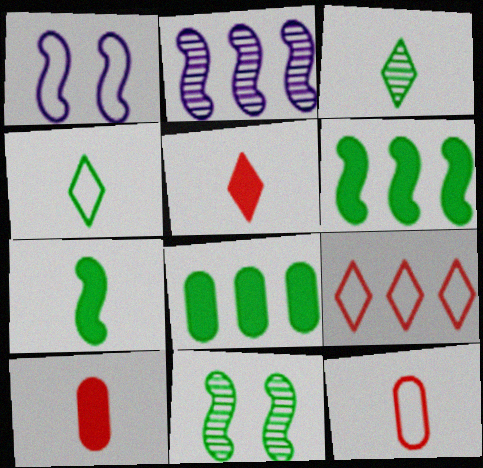[[2, 8, 9], 
[4, 8, 11]]